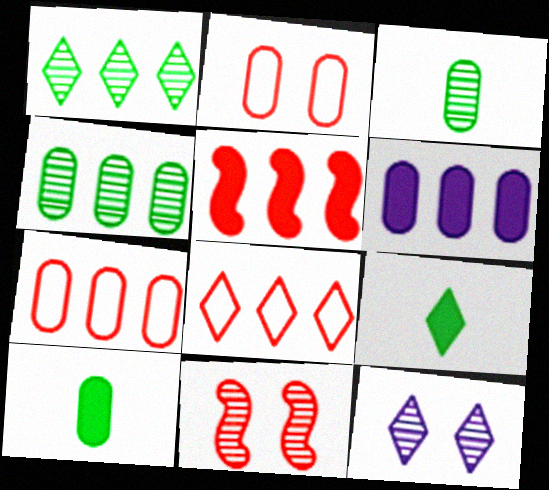[[2, 3, 6], 
[4, 6, 7], 
[8, 9, 12]]